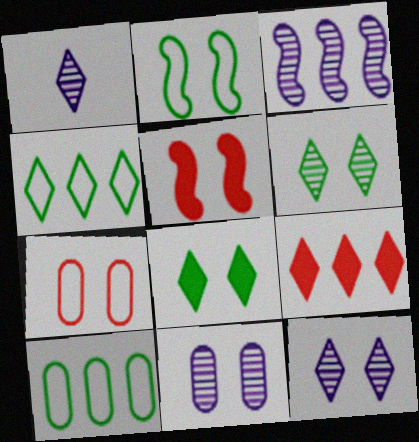[[1, 3, 11], 
[1, 5, 10], 
[3, 9, 10]]